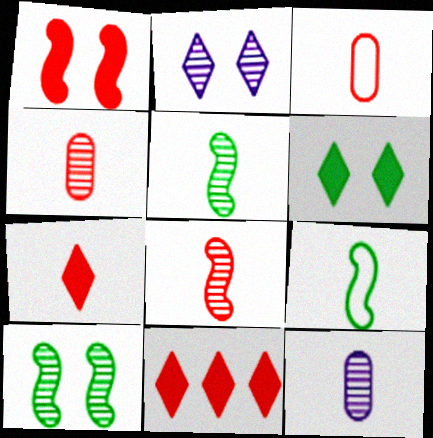[[3, 7, 8], 
[7, 9, 12]]